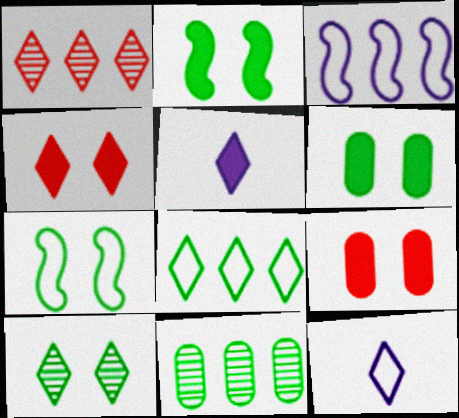[[6, 7, 10]]